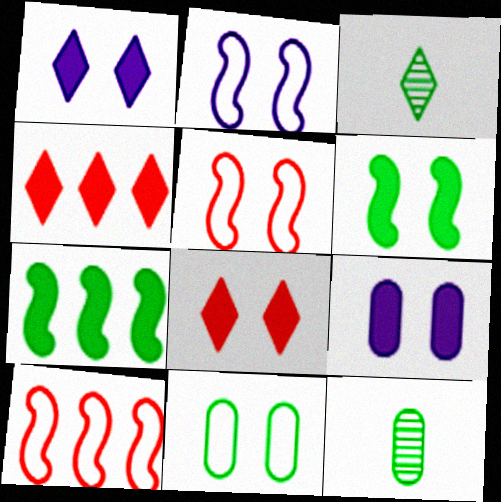[[1, 10, 12], 
[2, 4, 12], 
[3, 7, 11], 
[3, 9, 10], 
[6, 8, 9]]